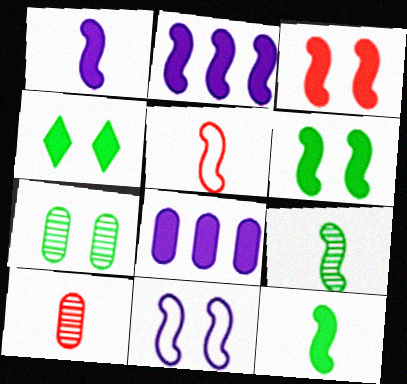[[1, 5, 9], 
[2, 3, 12]]